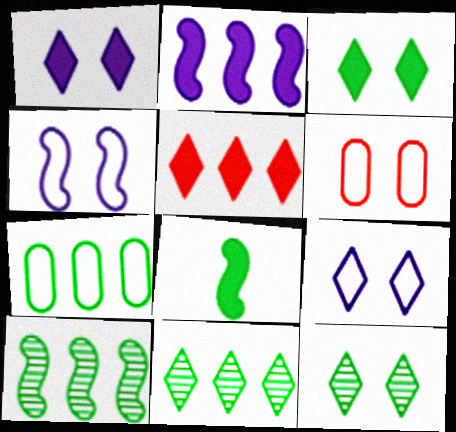[[7, 8, 12]]